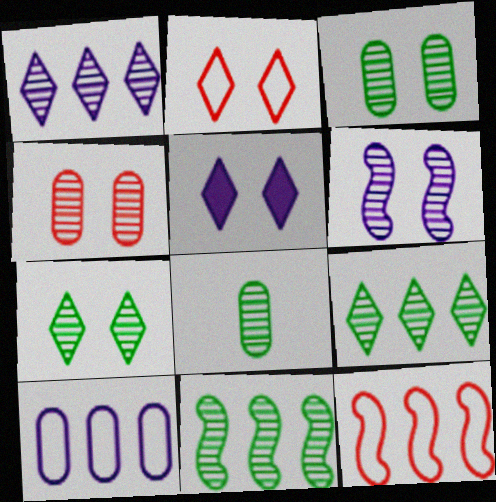[[2, 5, 7], 
[4, 6, 7], 
[5, 8, 12], 
[7, 8, 11]]